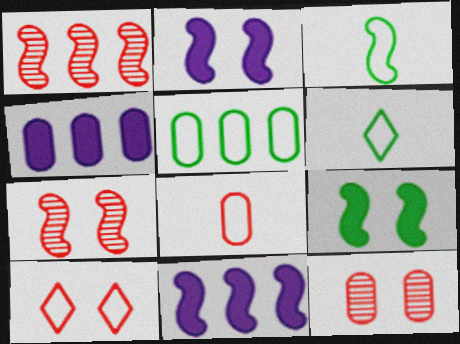[[1, 2, 3], 
[3, 7, 11], 
[4, 6, 7], 
[6, 11, 12]]